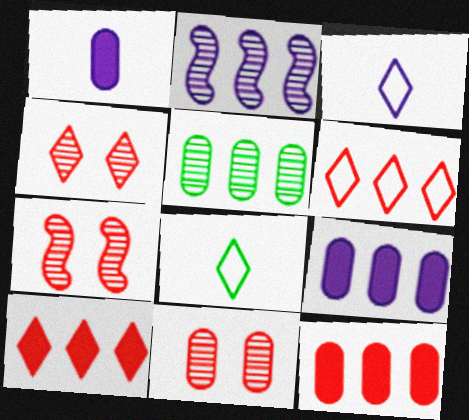[[4, 7, 11], 
[7, 8, 9]]